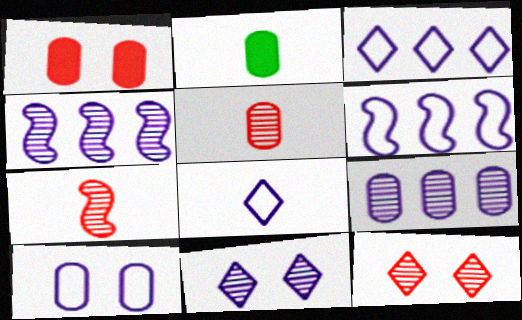[[2, 6, 12], 
[2, 7, 8], 
[6, 8, 10]]